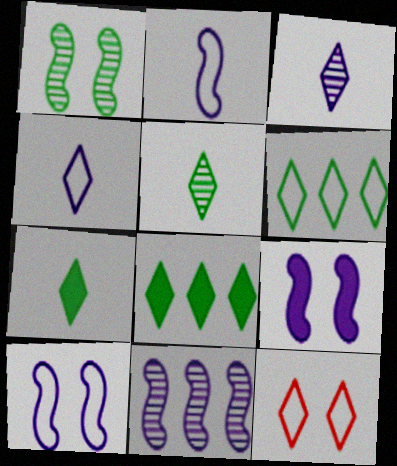[[2, 9, 11], 
[3, 8, 12], 
[4, 6, 12]]